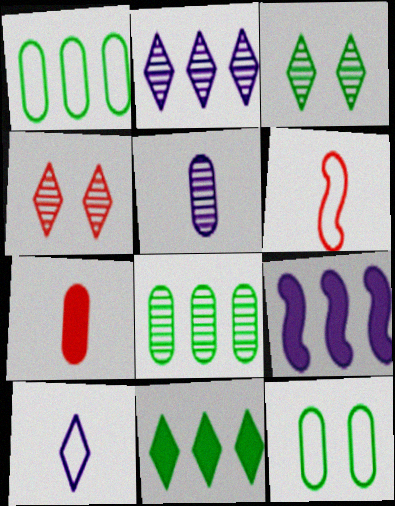[[4, 10, 11]]